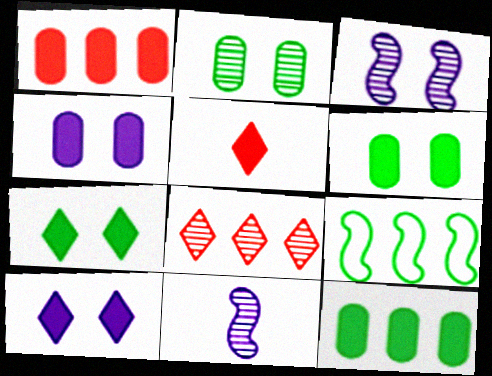[[2, 8, 11]]